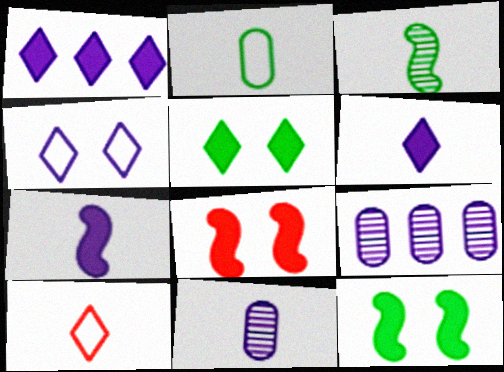[[4, 7, 9], 
[9, 10, 12]]